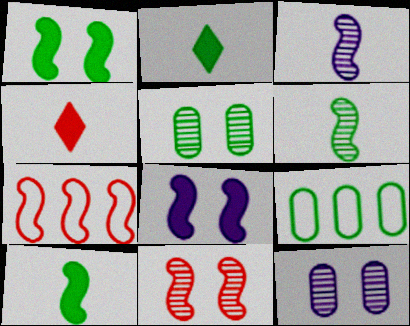[[1, 3, 7], 
[2, 7, 12], 
[6, 7, 8]]